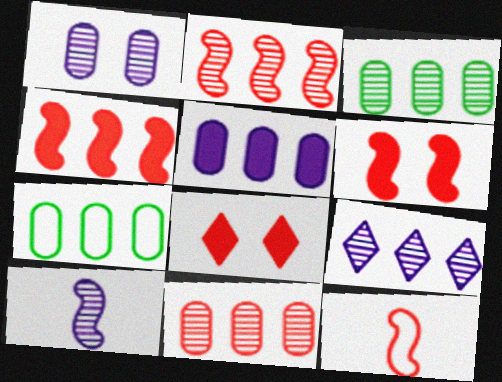[[1, 9, 10], 
[2, 3, 9], 
[2, 6, 12], 
[4, 7, 9], 
[5, 7, 11], 
[7, 8, 10], 
[8, 11, 12]]